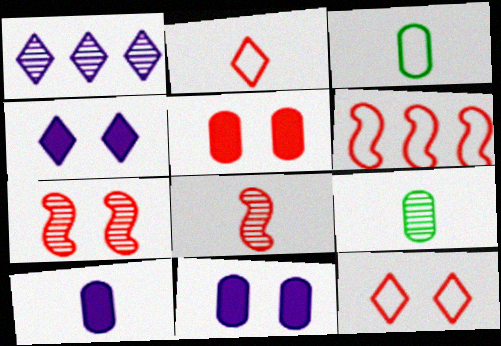[[1, 7, 9], 
[4, 6, 9], 
[5, 7, 12]]